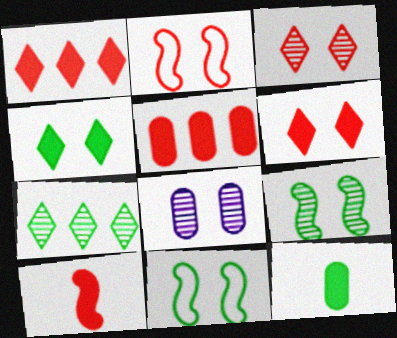[[2, 4, 8], 
[3, 8, 9], 
[5, 6, 10], 
[6, 8, 11], 
[7, 11, 12]]